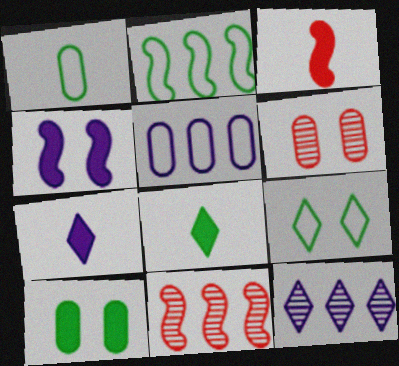[[1, 2, 9], 
[2, 6, 7], 
[4, 6, 9]]